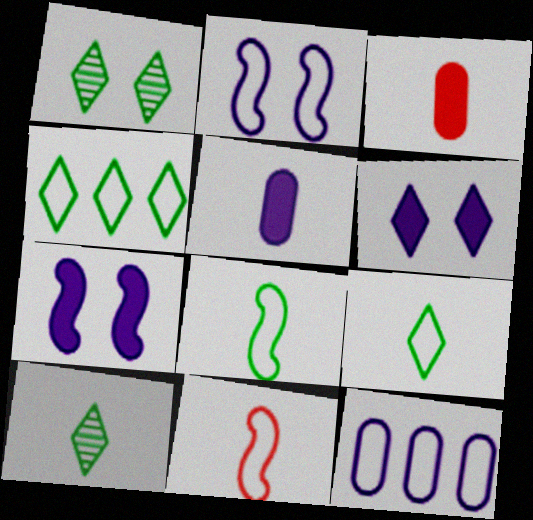[[5, 10, 11]]